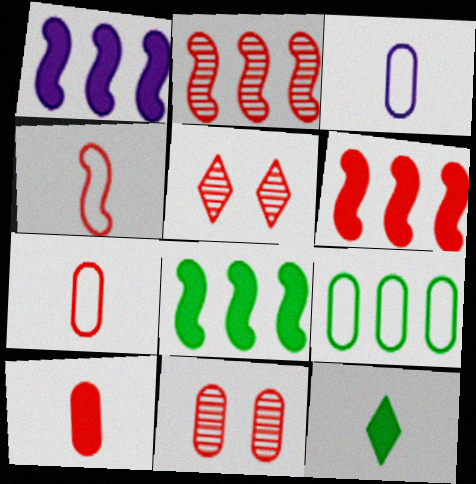[[1, 6, 8], 
[3, 5, 8], 
[5, 6, 7]]